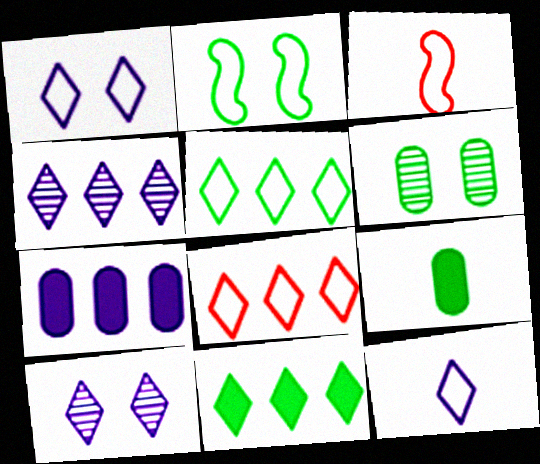[[4, 8, 11]]